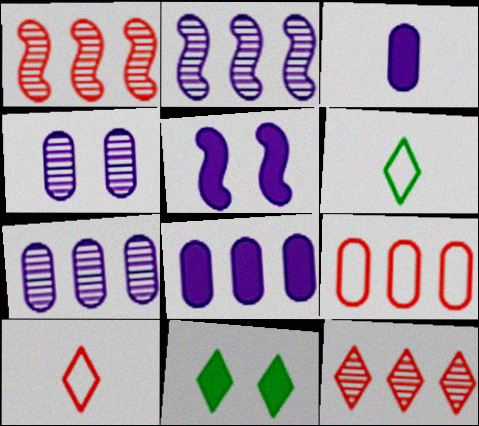[]